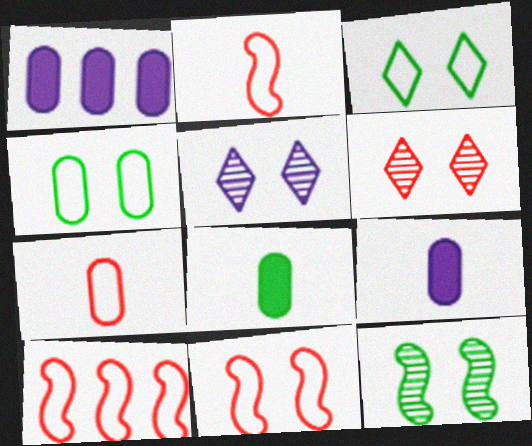[[2, 10, 11], 
[5, 8, 10]]